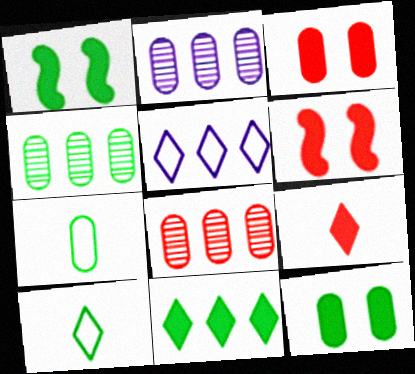[[1, 4, 10], 
[2, 3, 7], 
[2, 4, 8], 
[2, 6, 10], 
[4, 7, 12]]